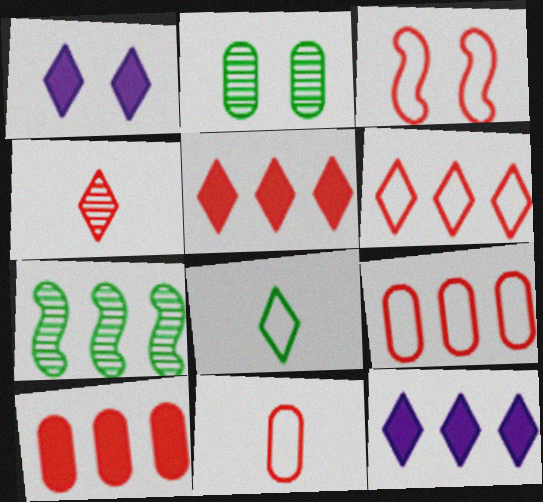[[1, 2, 3], 
[1, 7, 11], 
[3, 4, 10], 
[3, 6, 11], 
[7, 9, 12]]